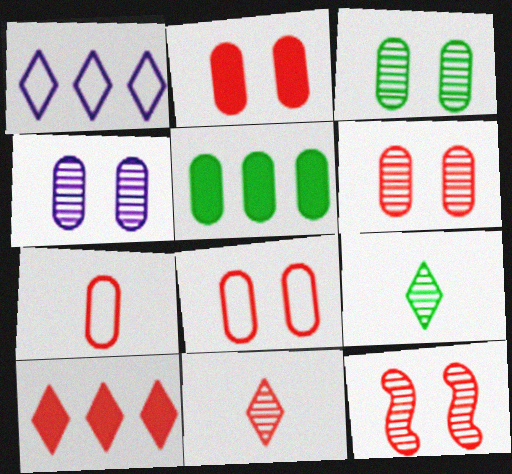[[2, 6, 8], 
[3, 4, 6], 
[4, 5, 7], 
[7, 10, 12]]